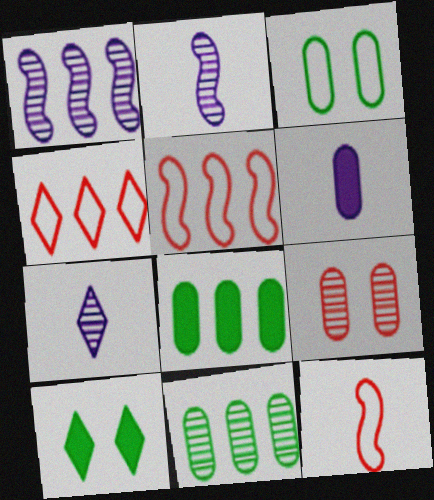[[1, 4, 8], 
[4, 7, 10]]